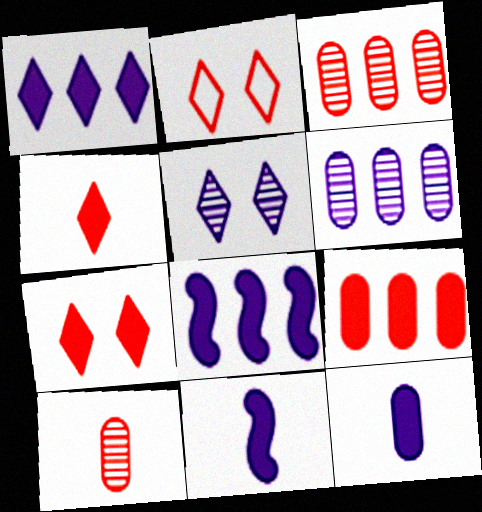[]